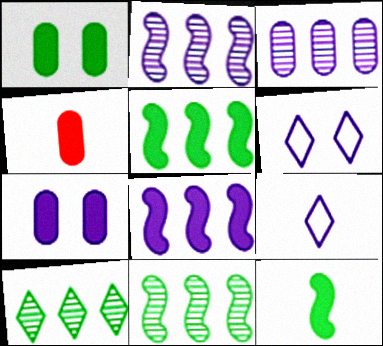[[2, 7, 9], 
[4, 6, 11]]